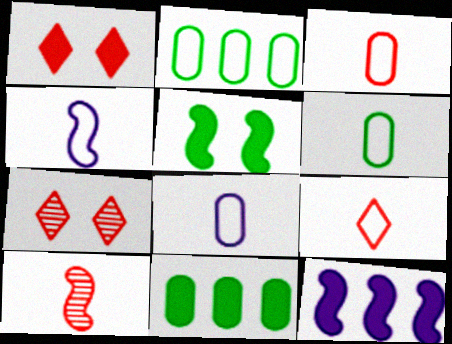[[3, 6, 8], 
[4, 6, 9], 
[4, 7, 11], 
[6, 7, 12]]